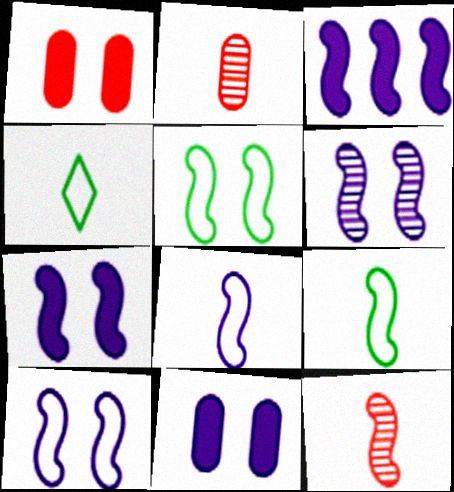[[3, 5, 12], 
[3, 6, 8], 
[6, 7, 10]]